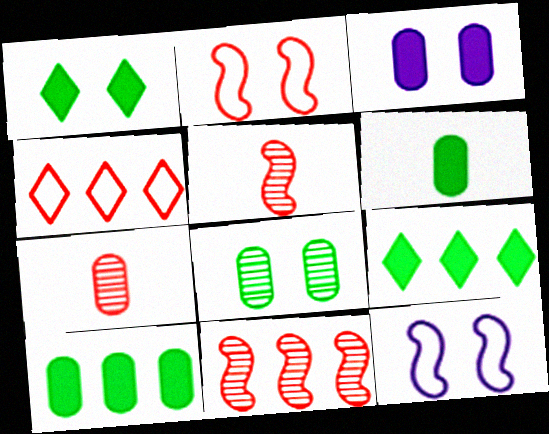[[7, 9, 12]]